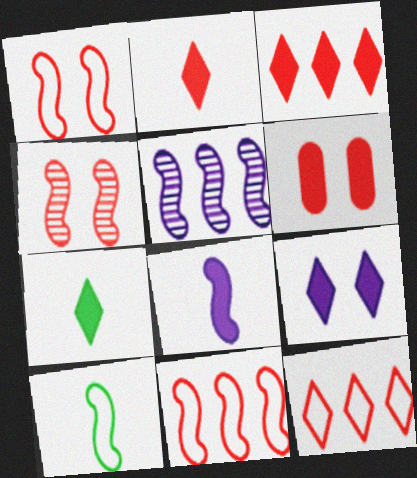[[3, 7, 9]]